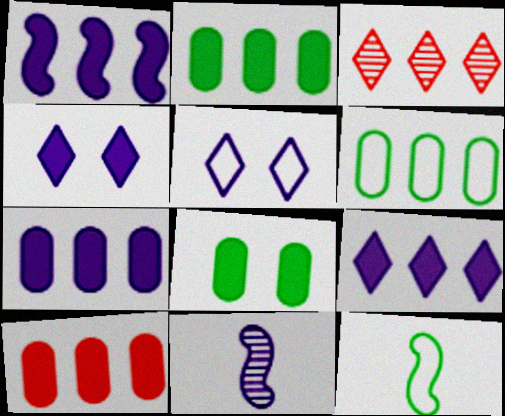[[1, 3, 6], 
[1, 7, 9], 
[2, 7, 10], 
[5, 7, 11]]